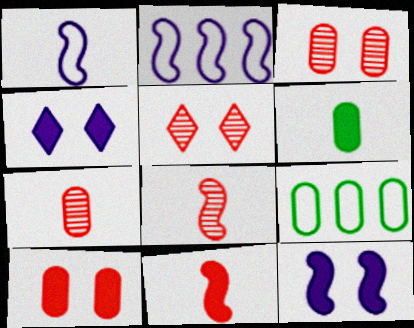[[2, 5, 6], 
[4, 8, 9]]